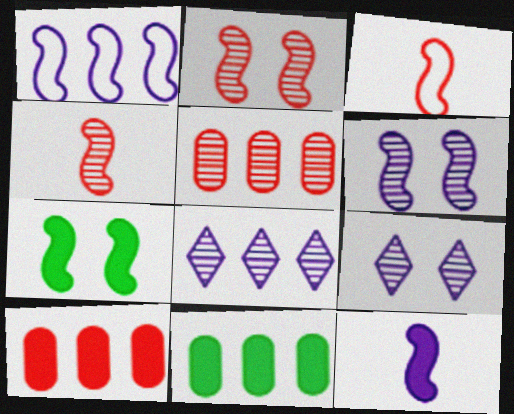[[1, 4, 7], 
[1, 6, 12], 
[3, 9, 11]]